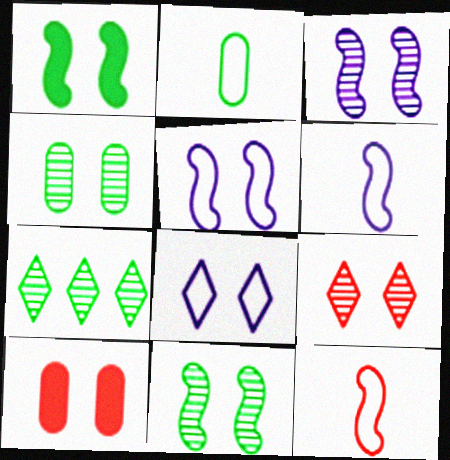[[1, 2, 7], 
[3, 4, 9], 
[6, 7, 10], 
[8, 10, 11]]